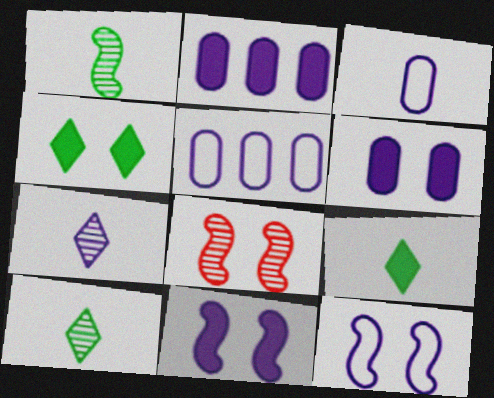[[2, 7, 12], 
[5, 7, 11], 
[5, 8, 9]]